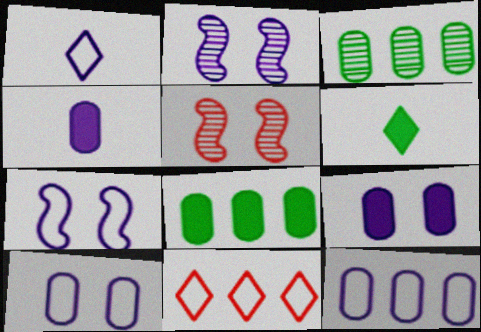[[1, 5, 8], 
[1, 7, 12], 
[5, 6, 12]]